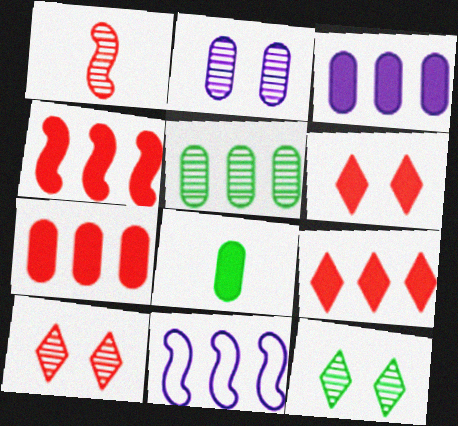[[4, 7, 9], 
[5, 9, 11], 
[8, 10, 11]]